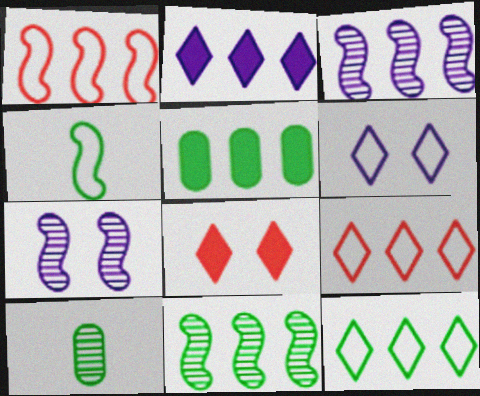[[3, 5, 9], 
[5, 11, 12]]